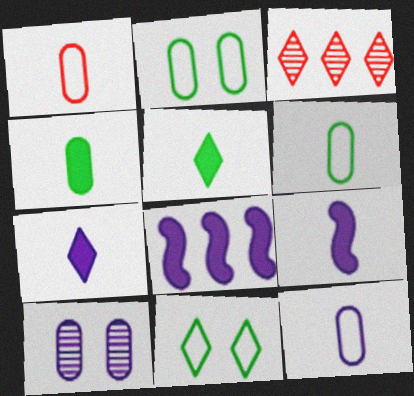[[1, 6, 12], 
[2, 3, 9], 
[3, 7, 11]]